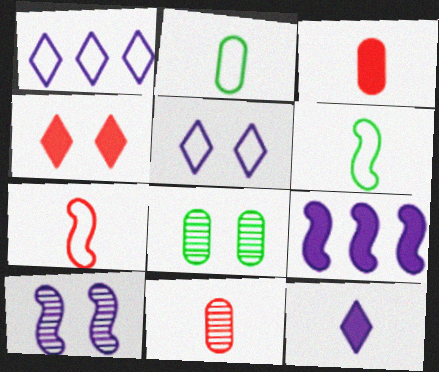[[6, 11, 12]]